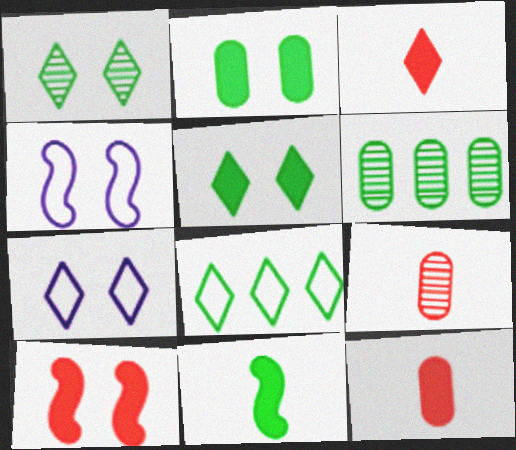[[3, 4, 6]]